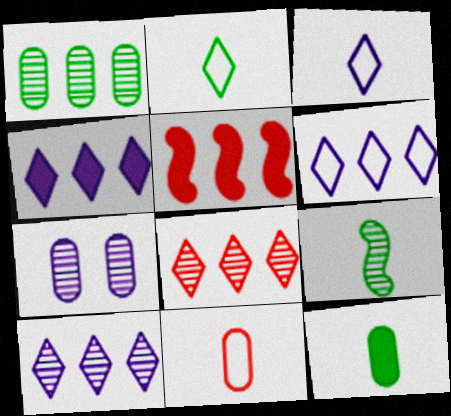[[1, 5, 6], 
[2, 5, 7], 
[2, 9, 12], 
[4, 6, 10], 
[7, 8, 9]]